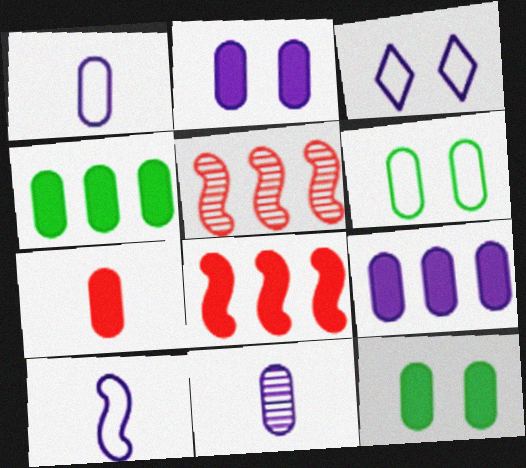[[2, 4, 7], 
[7, 9, 12]]